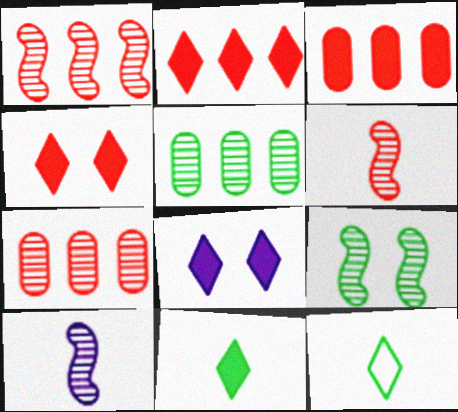[[1, 9, 10], 
[2, 8, 11]]